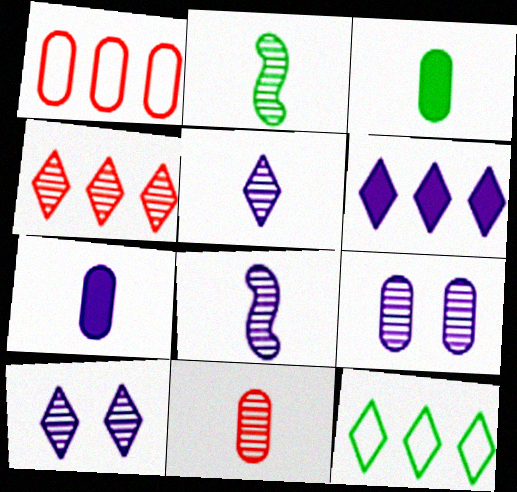[[1, 3, 9], 
[2, 4, 9], 
[2, 5, 11], 
[4, 6, 12]]